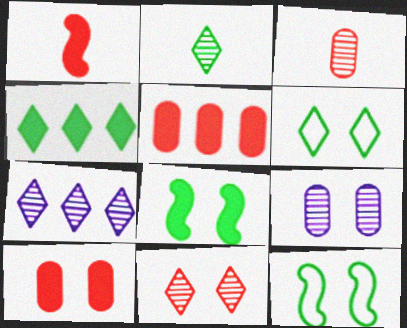[[2, 4, 6], 
[2, 7, 11]]